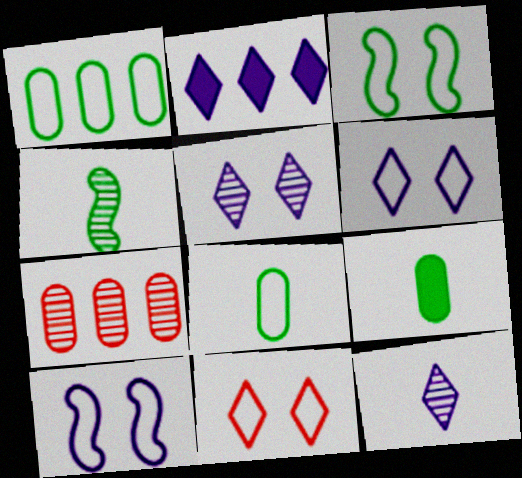[[2, 6, 12], 
[4, 5, 7]]